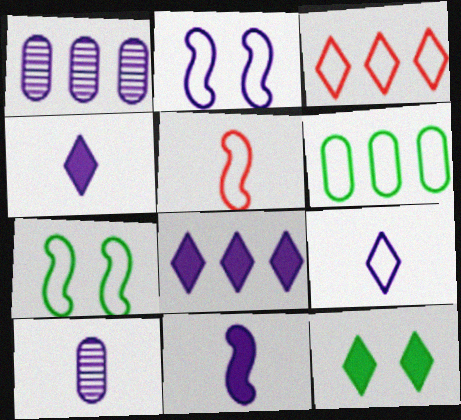[[1, 2, 4], 
[1, 5, 12], 
[2, 8, 10], 
[9, 10, 11]]